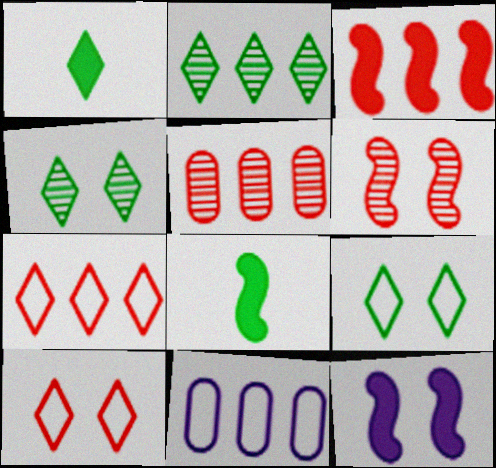[[1, 2, 9], 
[1, 6, 11], 
[2, 3, 11], 
[3, 5, 7], 
[3, 8, 12]]